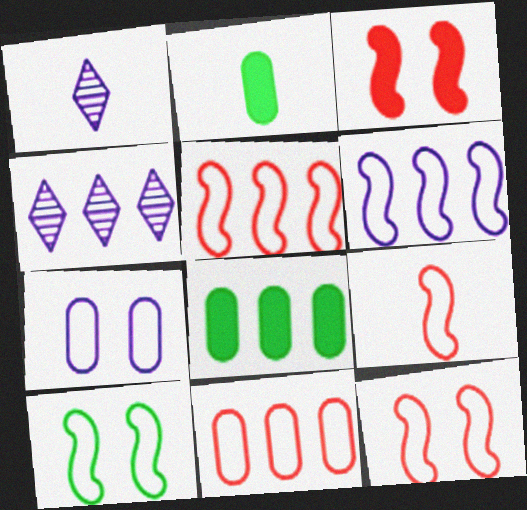[[1, 2, 9], 
[1, 8, 12], 
[2, 4, 12], 
[4, 5, 8], 
[5, 9, 12], 
[6, 9, 10]]